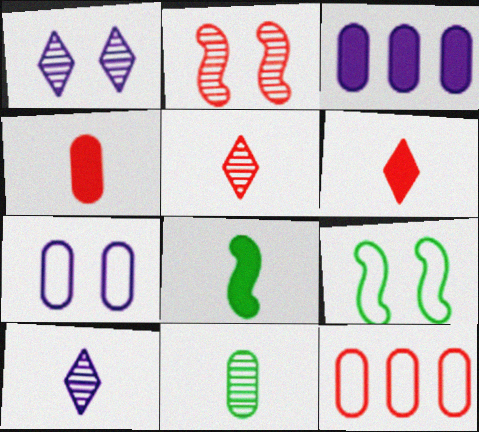[[1, 8, 12], 
[2, 6, 12], 
[3, 5, 9]]